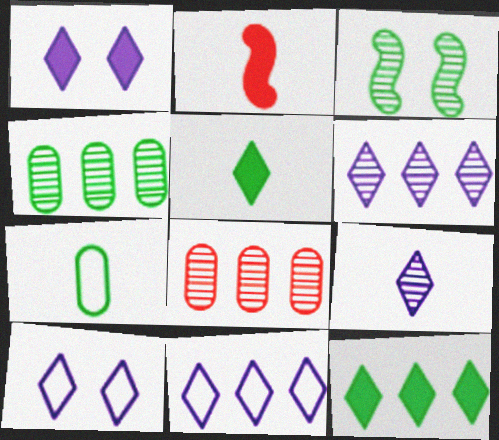[[1, 9, 11], 
[2, 4, 10], 
[2, 7, 9], 
[3, 7, 12], 
[3, 8, 9]]